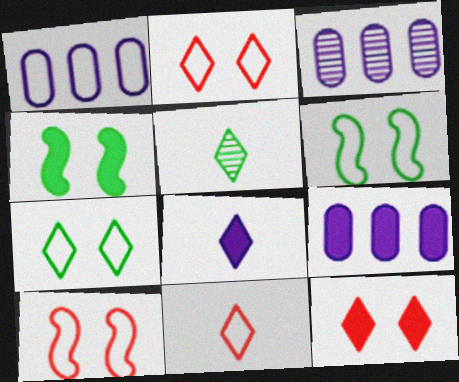[[1, 3, 9], 
[1, 6, 11], 
[3, 4, 11], 
[5, 8, 11], 
[5, 9, 10]]